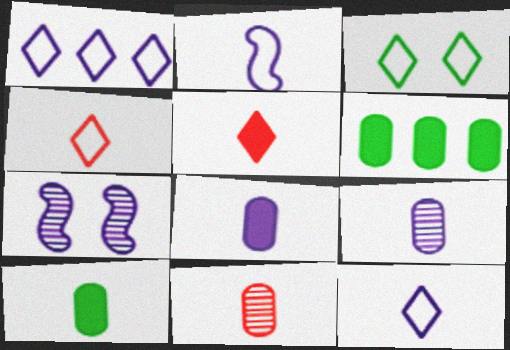[[1, 3, 4], 
[1, 7, 8], 
[4, 6, 7]]